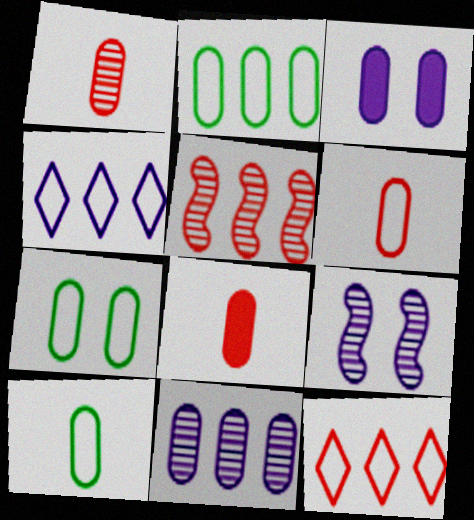[[1, 2, 3], 
[1, 6, 8], 
[2, 7, 10], 
[7, 8, 11]]